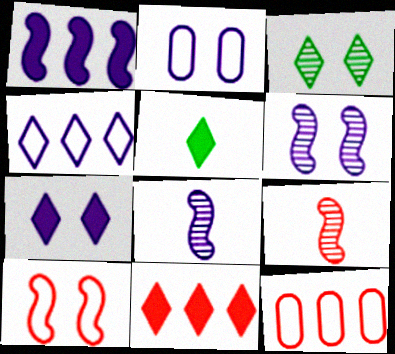[[2, 6, 7], 
[5, 6, 12], 
[5, 7, 11]]